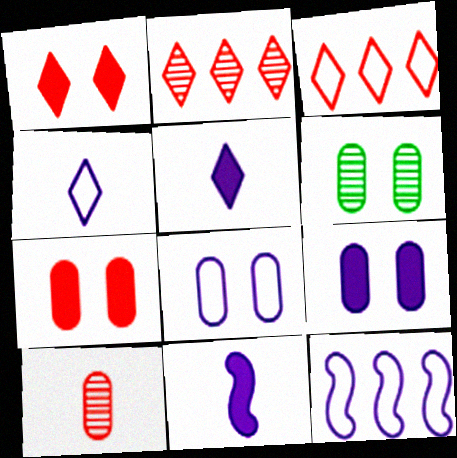[[3, 6, 11], 
[4, 8, 12], 
[6, 7, 8]]